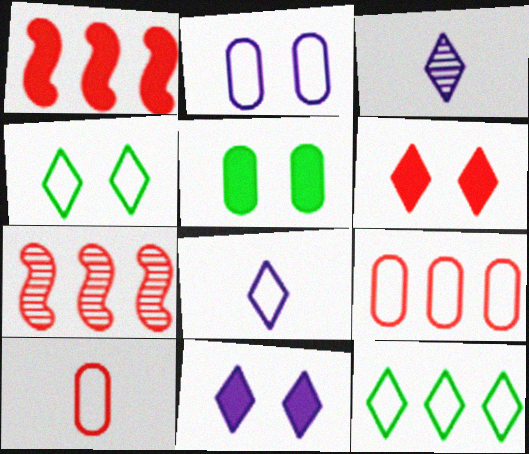[[3, 6, 12], 
[5, 7, 8], 
[6, 7, 10]]